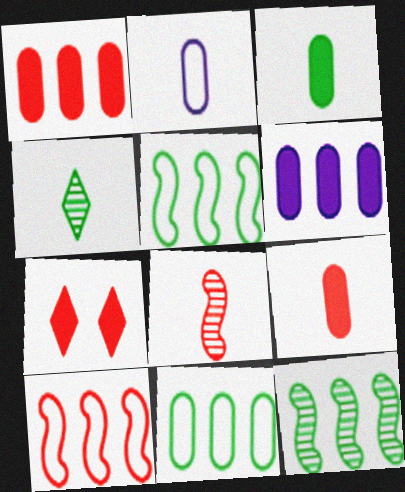[[2, 7, 12]]